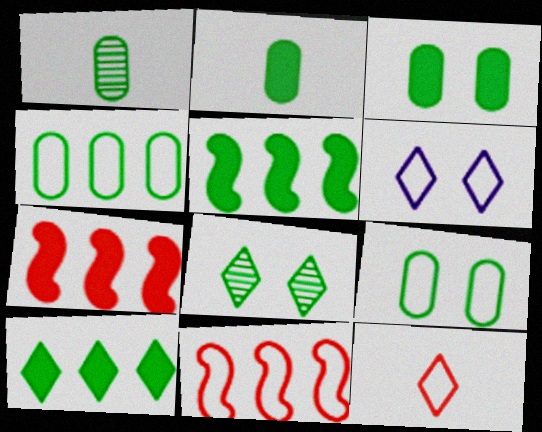[[1, 3, 4], 
[1, 6, 7]]